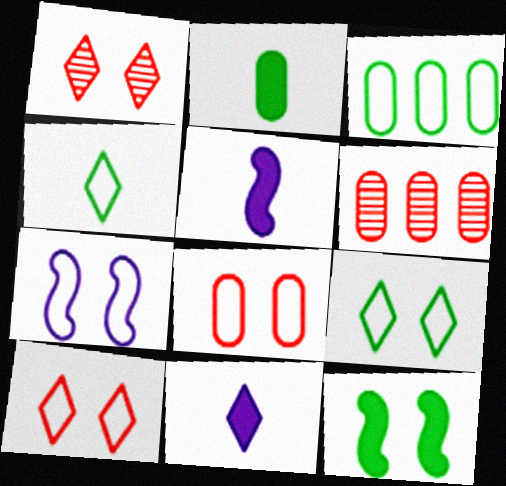[[1, 3, 5], 
[5, 6, 9], 
[7, 8, 9]]